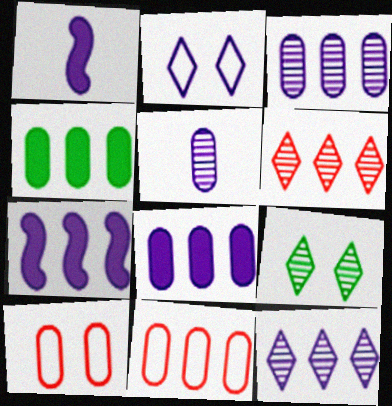[[1, 2, 3], 
[1, 9, 11], 
[2, 5, 7], 
[3, 4, 11], 
[4, 5, 10]]